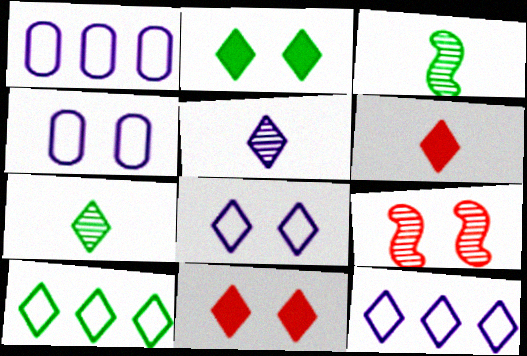[[1, 3, 11], 
[2, 4, 9], 
[2, 7, 10], 
[5, 10, 11], 
[7, 11, 12]]